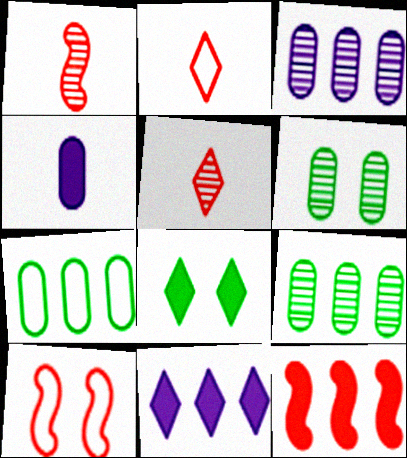[[1, 10, 12], 
[4, 8, 12]]